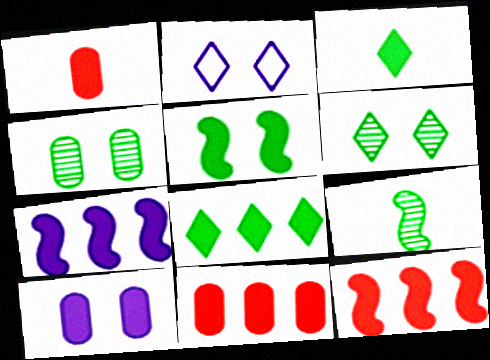[[2, 9, 11], 
[3, 10, 12], 
[7, 8, 11]]